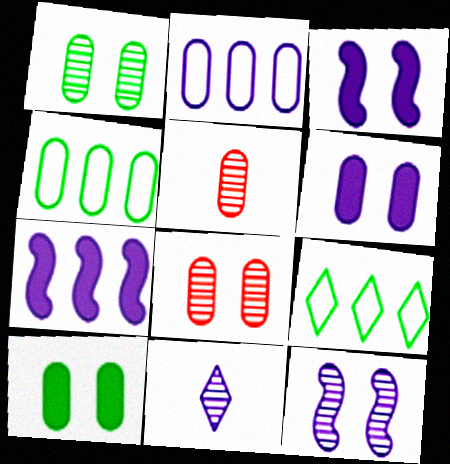[[2, 3, 11], 
[2, 5, 10], 
[3, 5, 9], 
[4, 5, 6]]